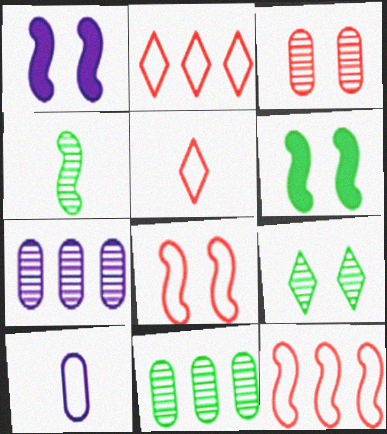[[1, 4, 12], 
[1, 5, 11], 
[4, 9, 11], 
[5, 6, 7]]